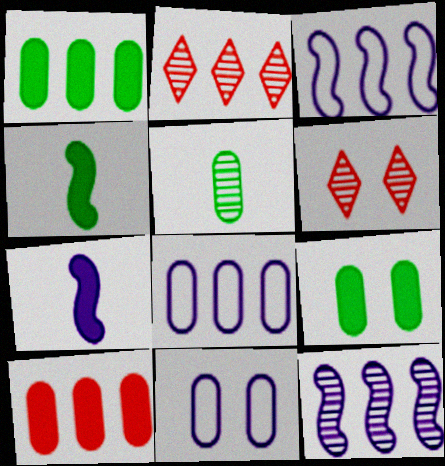[[1, 2, 3], 
[2, 4, 11], 
[4, 6, 8], 
[5, 6, 12], 
[5, 10, 11]]